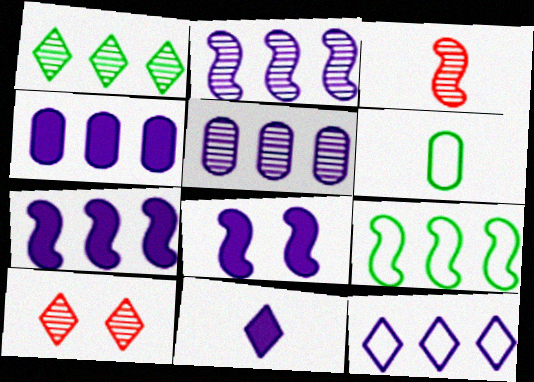[[2, 4, 12], 
[3, 6, 11], 
[3, 8, 9], 
[4, 8, 11], 
[5, 7, 12], 
[6, 7, 10]]